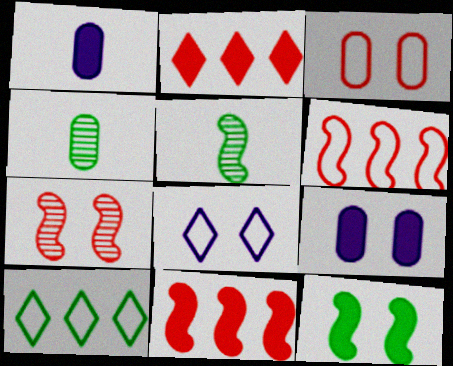[[1, 2, 12], 
[1, 7, 10], 
[4, 8, 11], 
[4, 10, 12]]